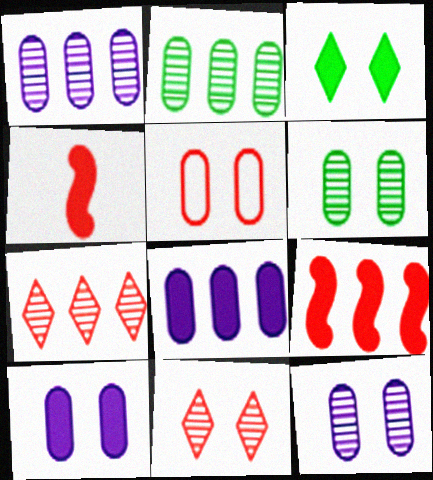[[3, 4, 8], 
[4, 5, 7], 
[5, 6, 10]]